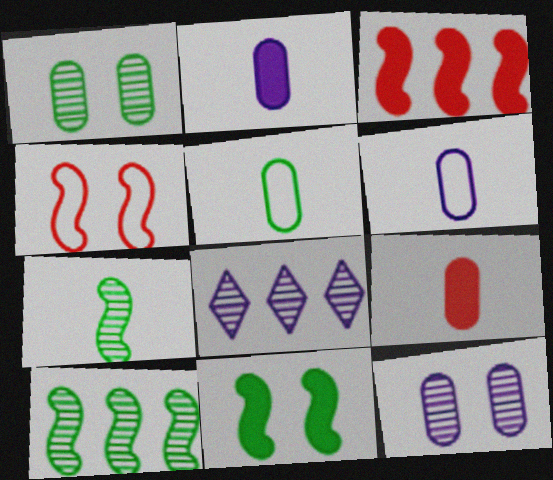[]